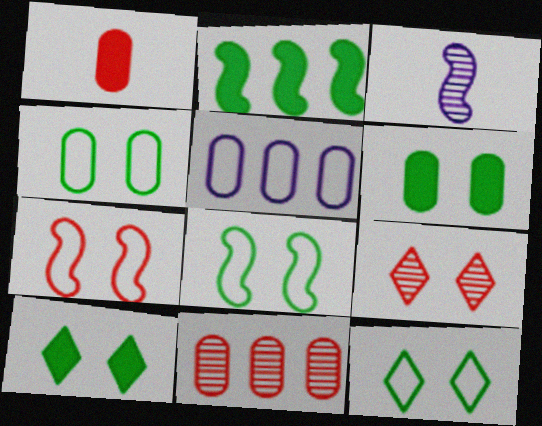[[2, 3, 7], 
[4, 8, 12]]